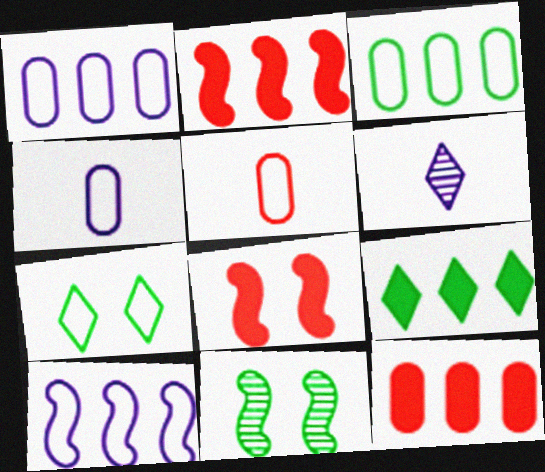[[3, 6, 8], 
[5, 7, 10]]